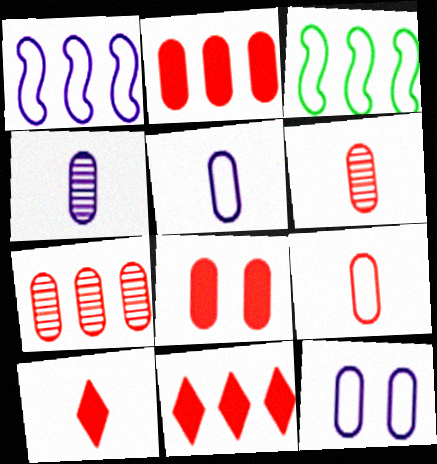[[7, 8, 9]]